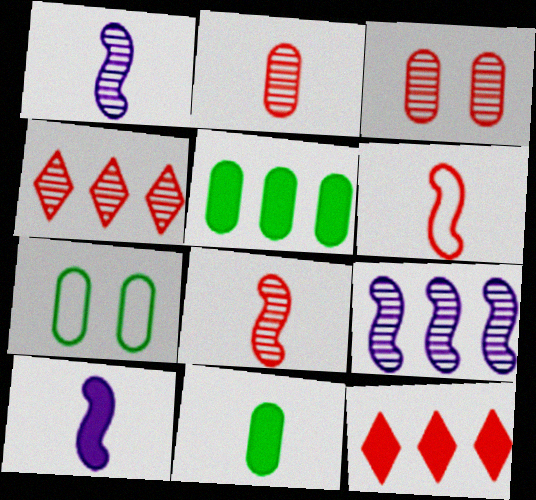[[1, 7, 12], 
[3, 4, 8], 
[3, 6, 12], 
[4, 7, 10]]